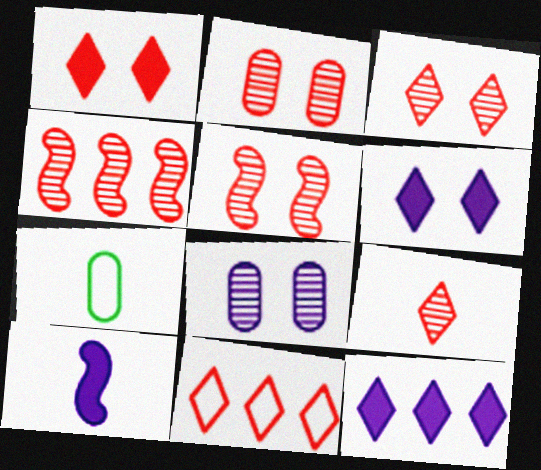[[1, 9, 11], 
[2, 3, 5], 
[2, 4, 9], 
[4, 6, 7], 
[5, 7, 12], 
[7, 9, 10]]